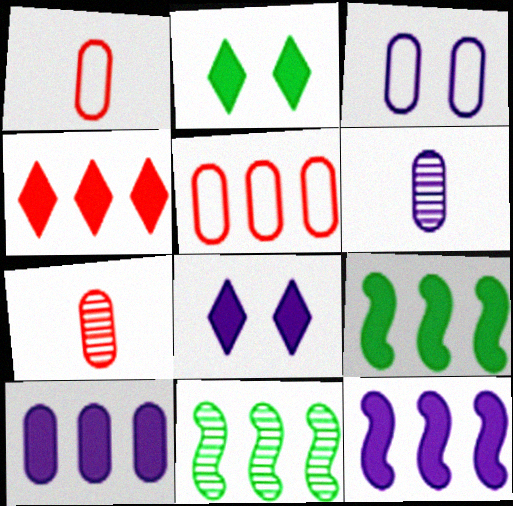[[1, 8, 11], 
[3, 6, 10], 
[4, 9, 10]]